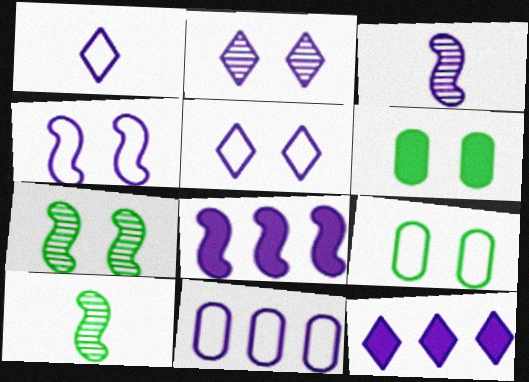[[1, 2, 12], 
[1, 4, 11], 
[3, 4, 8]]